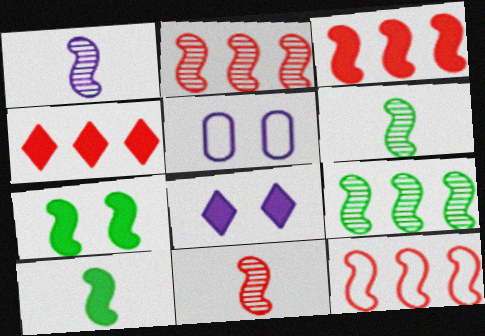[[1, 6, 11], 
[1, 7, 12], 
[2, 3, 12], 
[4, 5, 6]]